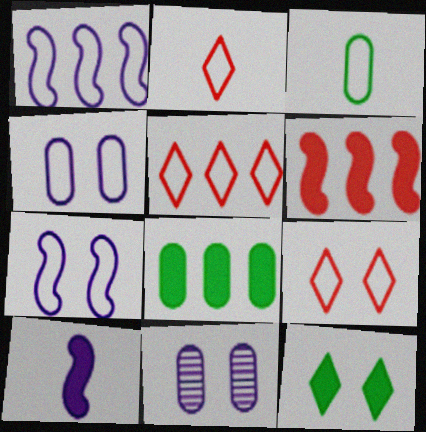[[1, 3, 9], 
[2, 5, 9], 
[3, 5, 7]]